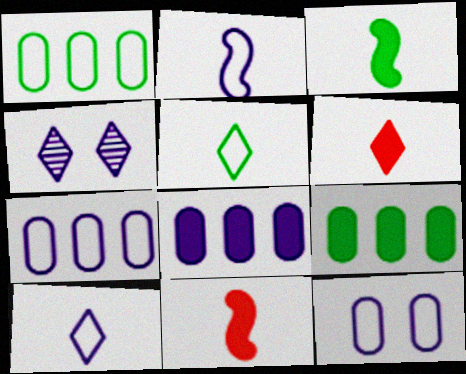[[1, 4, 11], 
[2, 4, 8]]